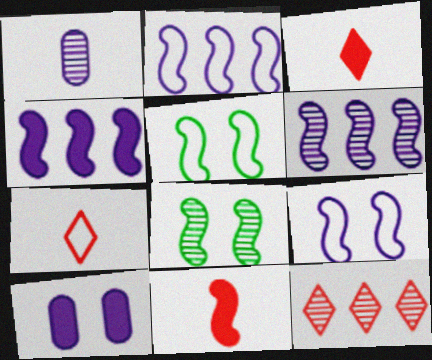[[1, 8, 12], 
[2, 4, 6], 
[2, 8, 11], 
[5, 6, 11]]